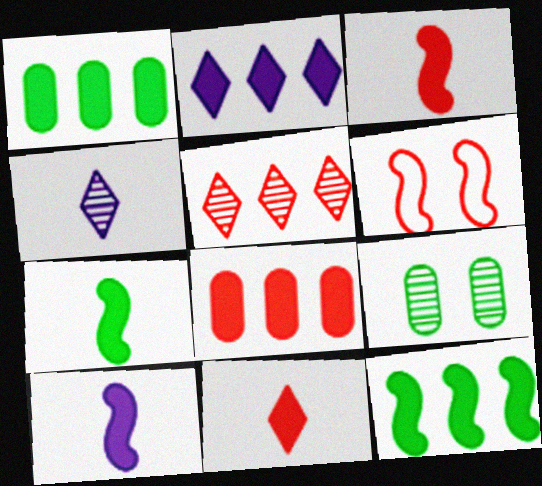[[1, 4, 6], 
[2, 8, 12], 
[3, 7, 10]]